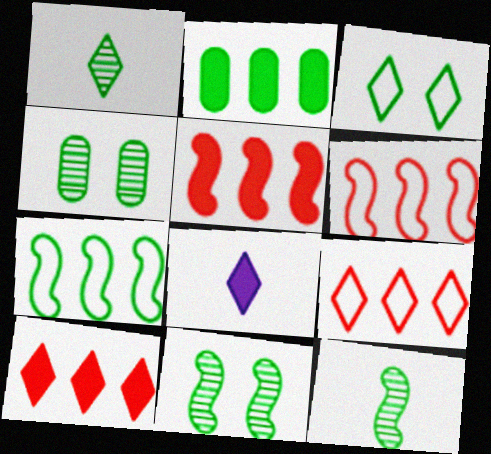[[2, 3, 12], 
[4, 6, 8]]